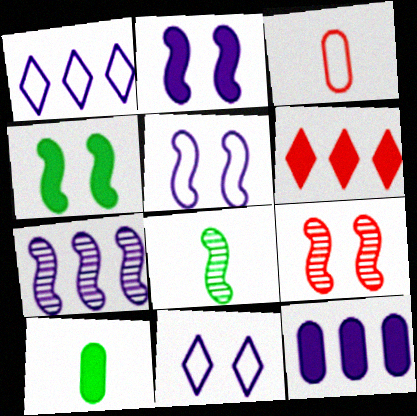[[1, 7, 12], 
[1, 9, 10], 
[2, 6, 10], 
[3, 6, 9], 
[4, 5, 9], 
[7, 8, 9]]